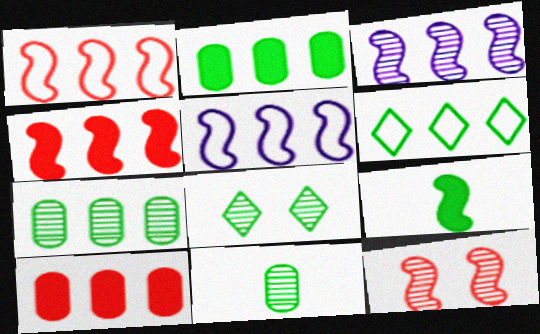[[3, 6, 10], 
[5, 9, 12]]